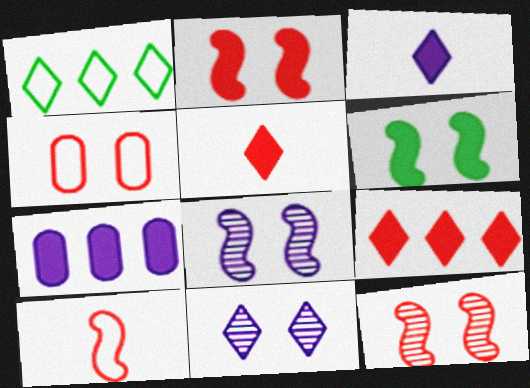[[1, 5, 11], 
[4, 6, 11], 
[5, 6, 7]]